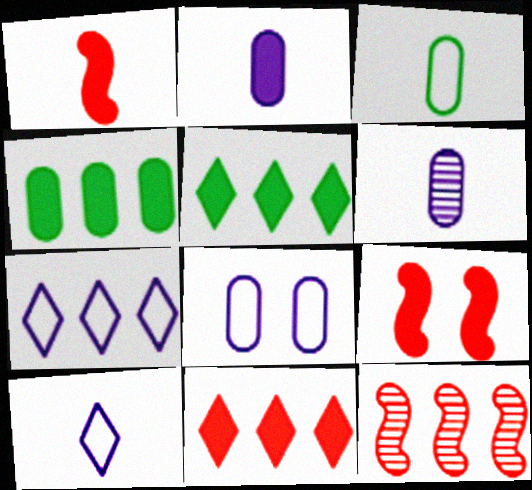[[2, 5, 9], 
[4, 7, 12]]